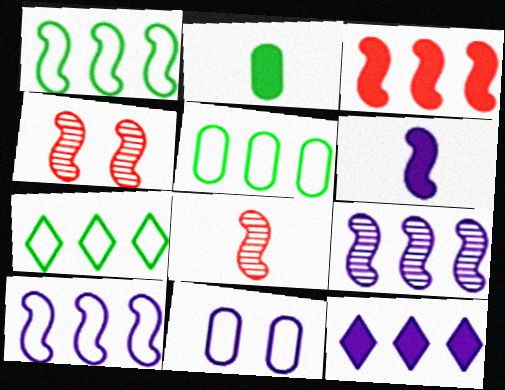[[1, 3, 9], 
[1, 4, 6], 
[1, 5, 7]]